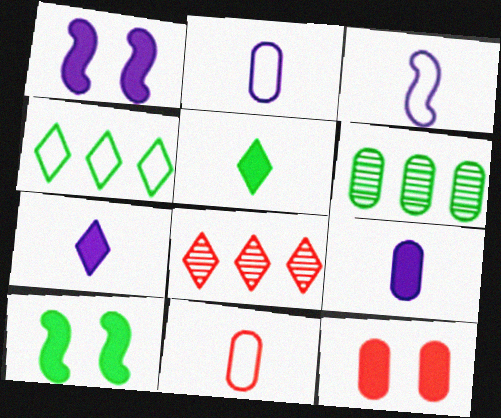[[2, 6, 12], 
[2, 8, 10]]